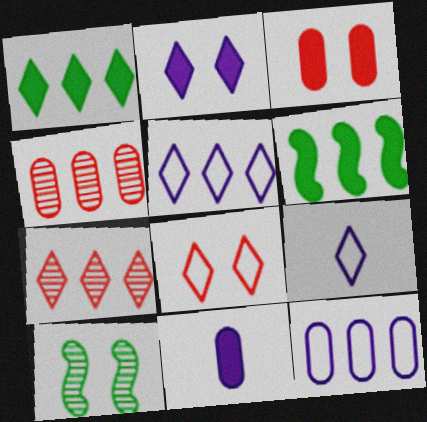[[1, 5, 7], 
[4, 5, 6], 
[6, 7, 12]]